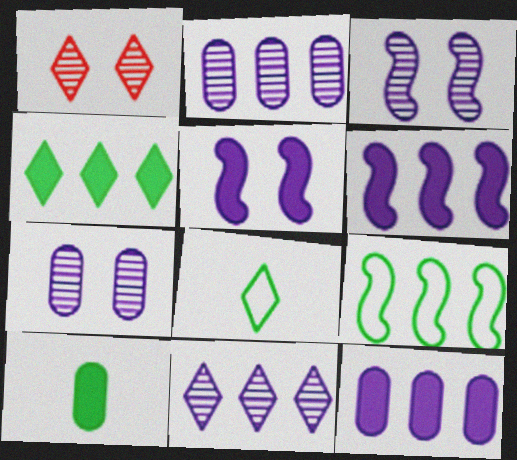[]